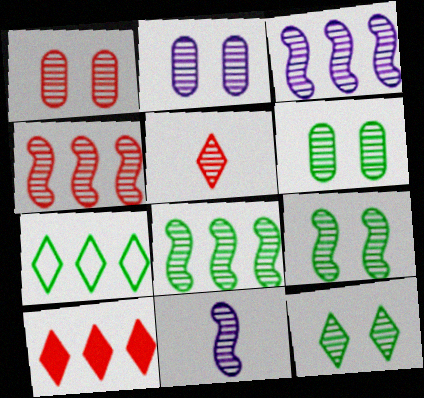[[1, 2, 6], 
[1, 4, 5], 
[2, 5, 8], 
[3, 4, 8], 
[3, 5, 6], 
[4, 9, 11], 
[6, 9, 12]]